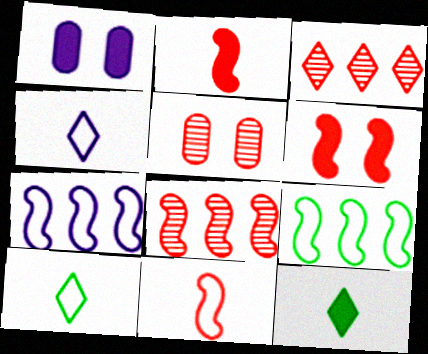[[1, 8, 10], 
[5, 7, 12], 
[6, 8, 11]]